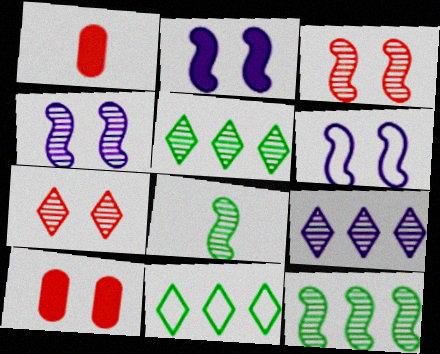[[1, 4, 11], 
[1, 5, 6], 
[2, 4, 6]]